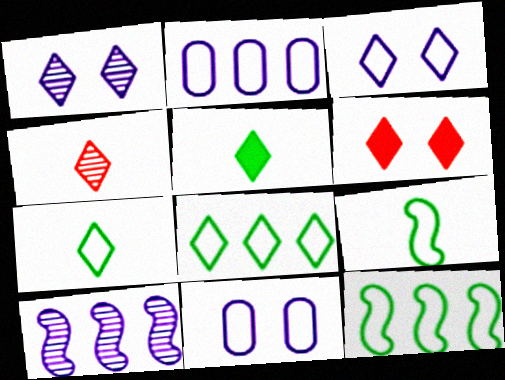[]